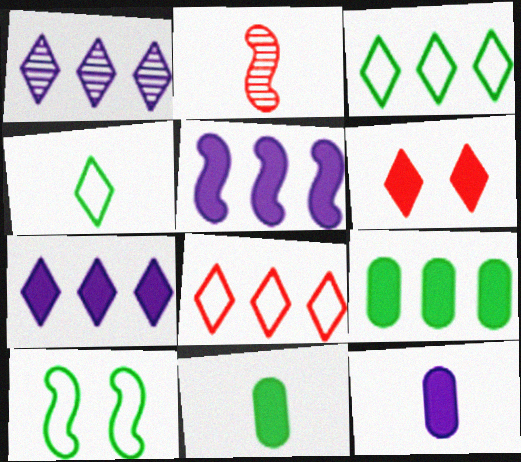[[1, 4, 6], 
[2, 4, 12], 
[2, 5, 10], 
[5, 6, 11]]